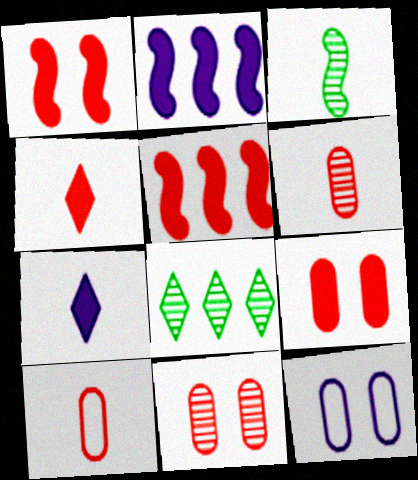[[3, 7, 10], 
[4, 5, 9]]